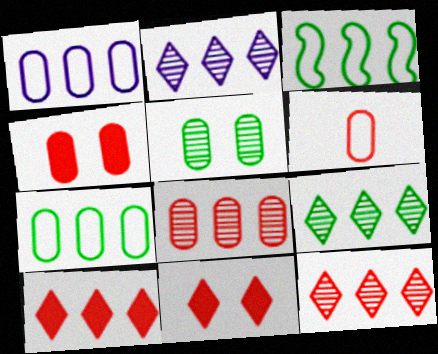[[2, 9, 12], 
[4, 6, 8]]